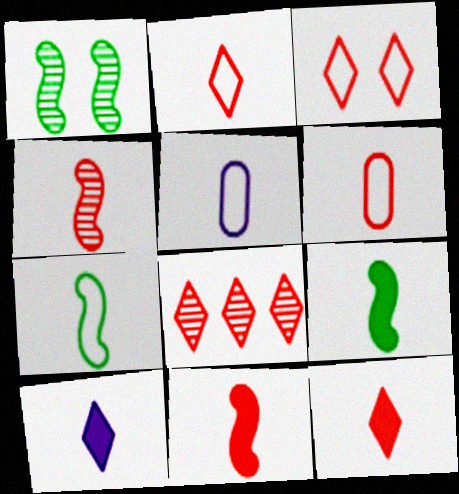[[2, 5, 7], 
[3, 8, 12], 
[4, 6, 12]]